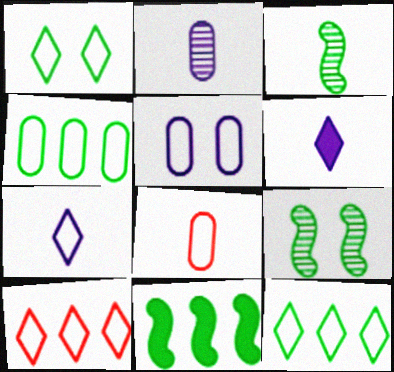[[1, 7, 10], 
[3, 6, 8], 
[4, 5, 8]]